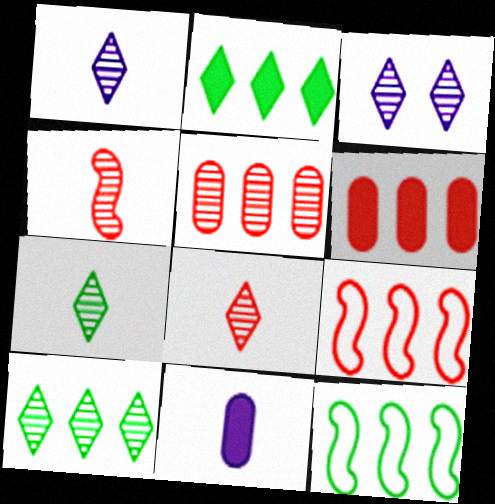[[1, 7, 8], 
[3, 8, 10]]